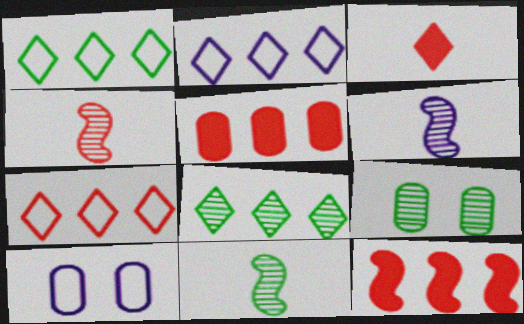[[1, 2, 7], 
[4, 6, 11], 
[8, 9, 11]]